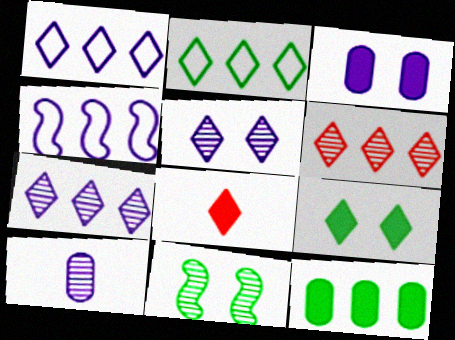[[2, 5, 8], 
[4, 6, 12], 
[6, 10, 11]]